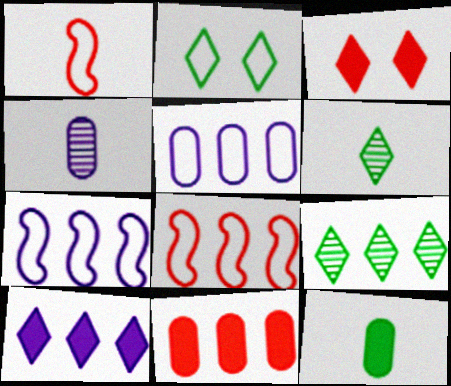[[1, 2, 5], 
[7, 9, 11]]